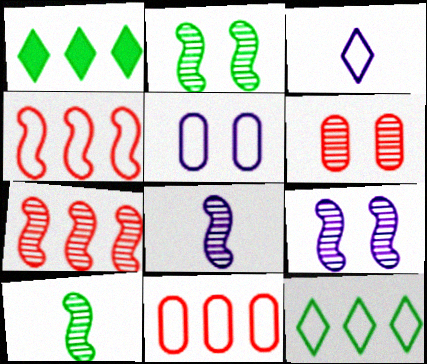[[2, 7, 8], 
[7, 9, 10]]